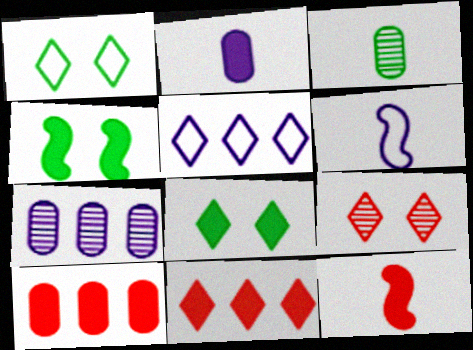[[1, 7, 12], 
[2, 4, 11]]